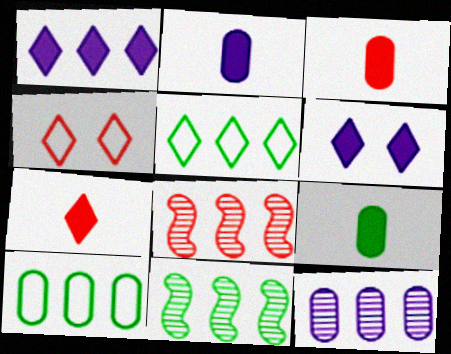[[1, 8, 10], 
[2, 3, 9], 
[2, 4, 11], 
[3, 4, 8]]